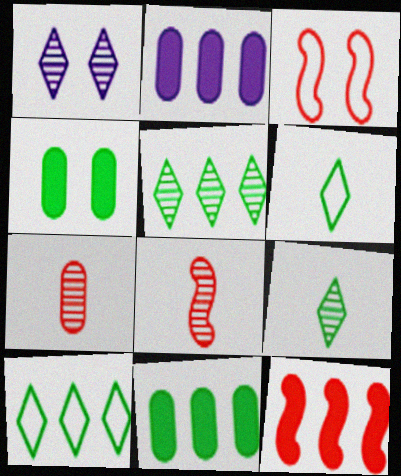[[1, 3, 4], 
[2, 3, 9], 
[3, 8, 12]]